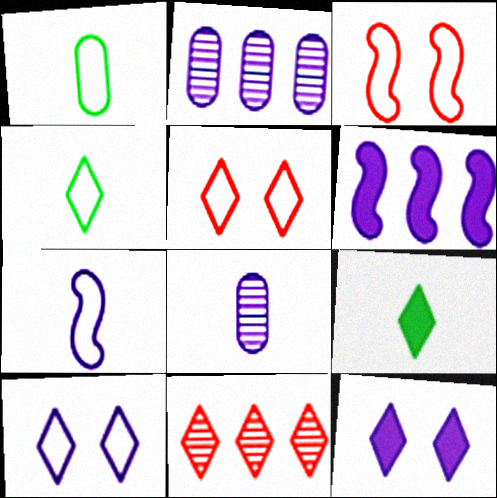[[2, 3, 9], 
[2, 7, 12], 
[4, 11, 12], 
[6, 8, 10], 
[9, 10, 11]]